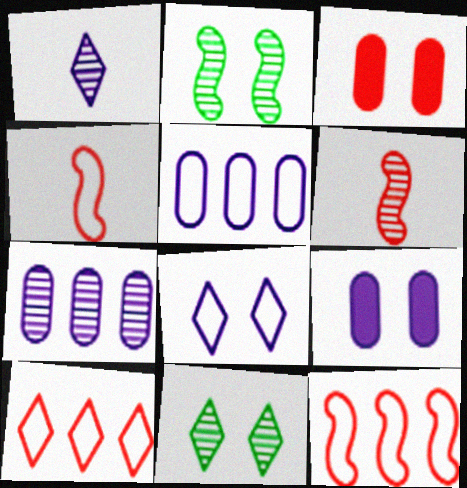[[2, 3, 8], 
[3, 6, 10], 
[6, 7, 11]]